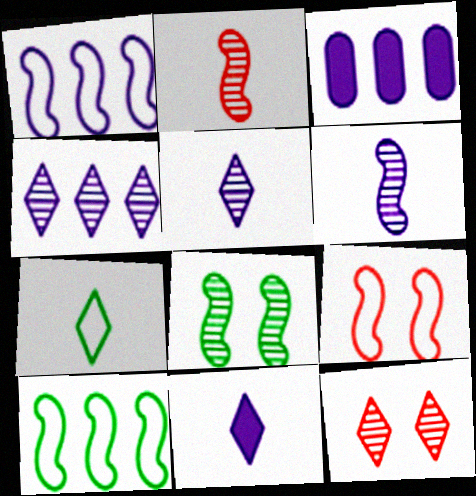[[1, 3, 4]]